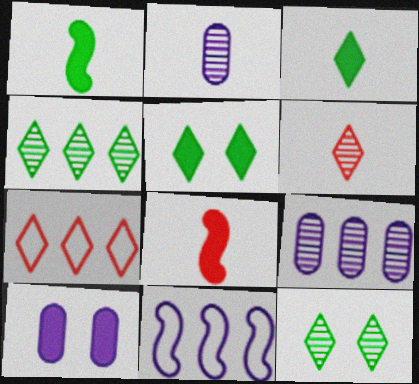[]